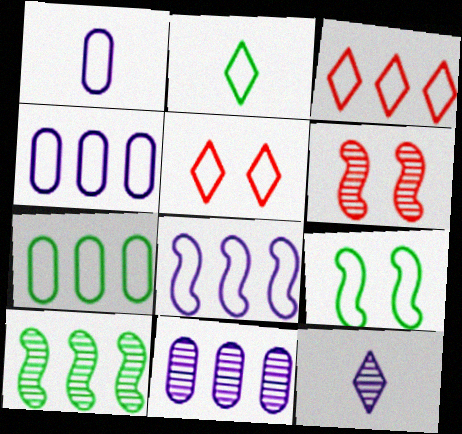[[1, 3, 9], 
[2, 7, 9], 
[3, 7, 8]]